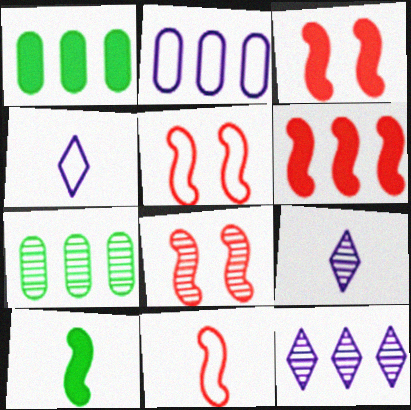[[1, 4, 8], 
[1, 5, 9], 
[3, 4, 7], 
[3, 5, 8], 
[6, 8, 11], 
[7, 8, 9]]